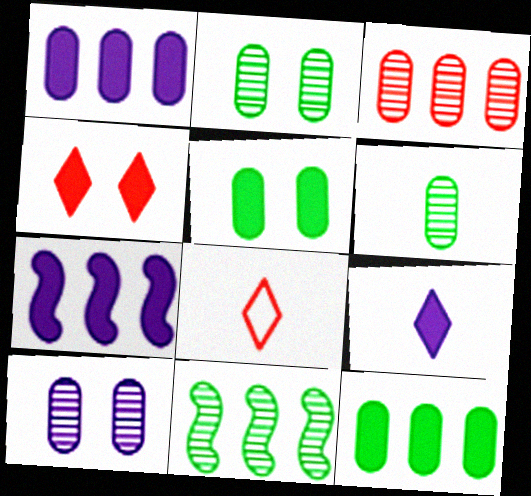[[2, 7, 8], 
[3, 6, 10]]